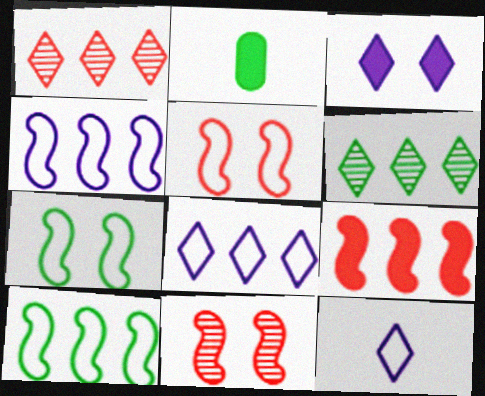[[2, 3, 9], 
[2, 6, 7], 
[2, 8, 11]]